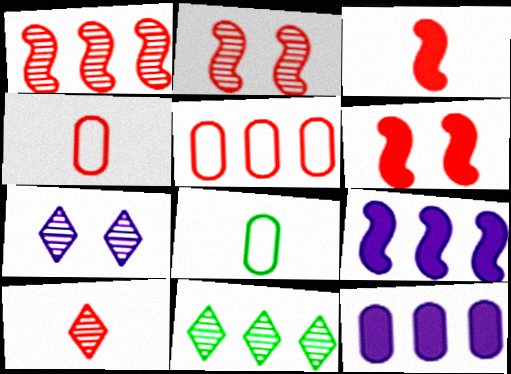[[3, 4, 10], 
[5, 6, 10], 
[5, 9, 11], 
[7, 10, 11]]